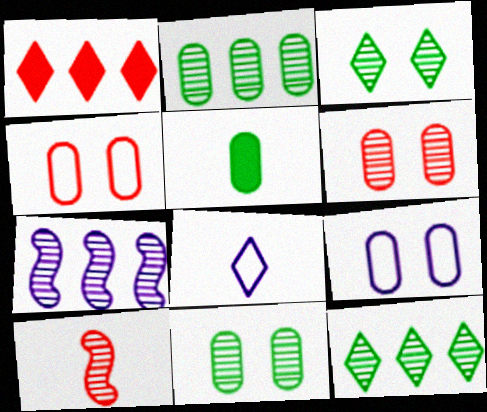[[1, 3, 8], 
[1, 4, 10], 
[5, 8, 10]]